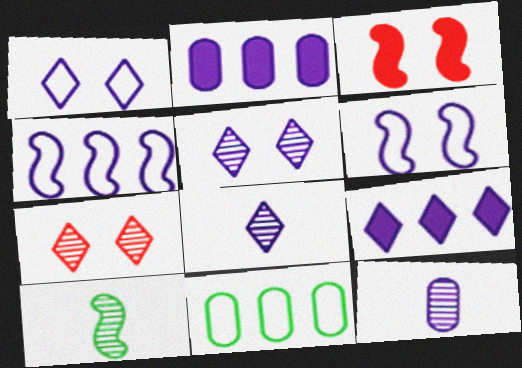[[1, 8, 9], 
[2, 6, 8], 
[3, 4, 10], 
[3, 8, 11], 
[6, 9, 12]]